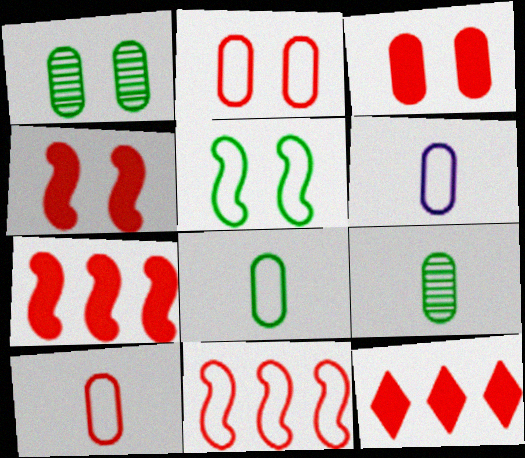[[6, 8, 10]]